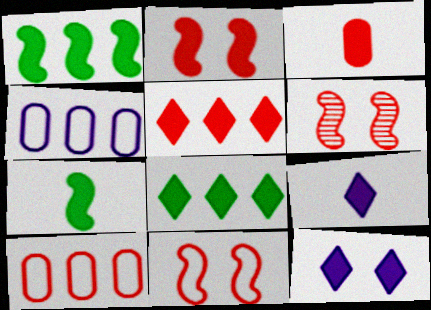[[1, 3, 12], 
[2, 3, 5], 
[2, 6, 11], 
[3, 7, 9]]